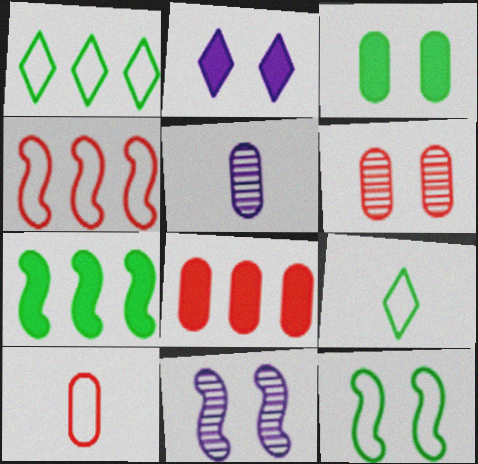[[2, 6, 12], 
[6, 8, 10], 
[8, 9, 11]]